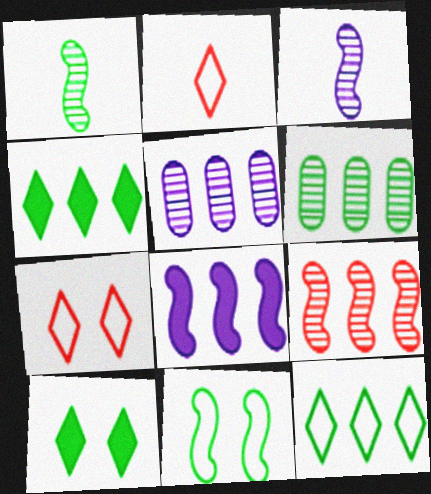[]